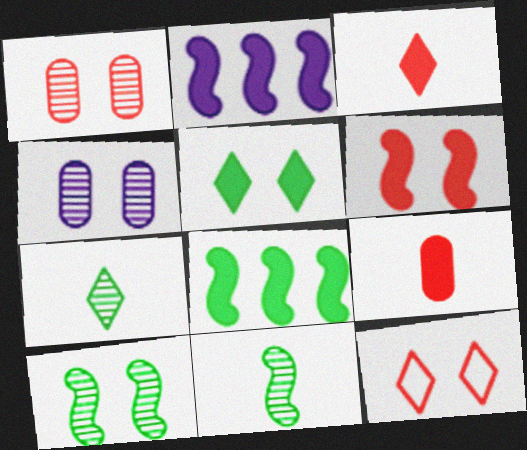[[1, 6, 12], 
[2, 5, 9]]